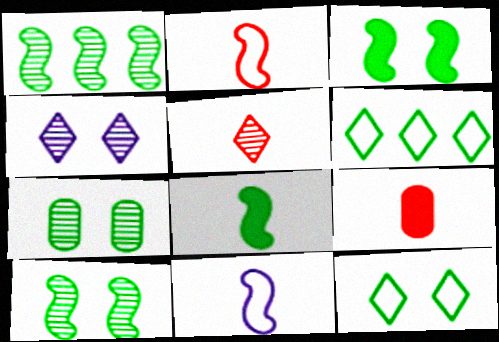[[2, 5, 9], 
[3, 7, 12], 
[6, 7, 8]]